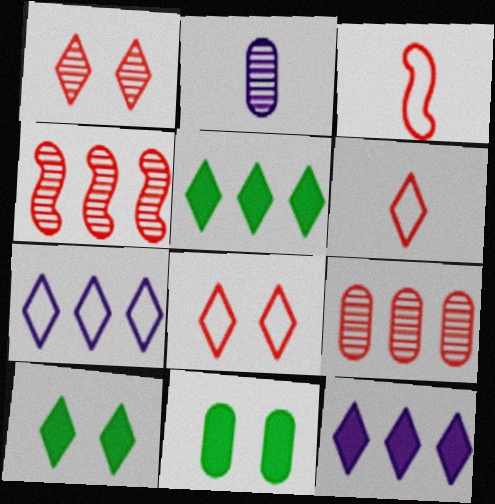[]